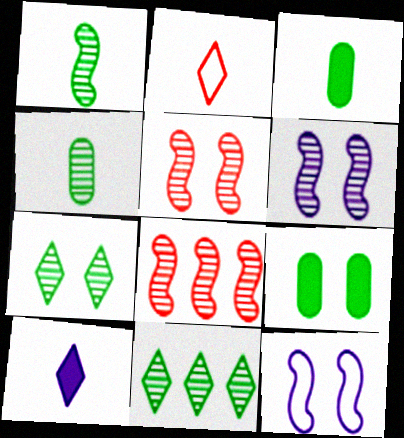[[1, 6, 8]]